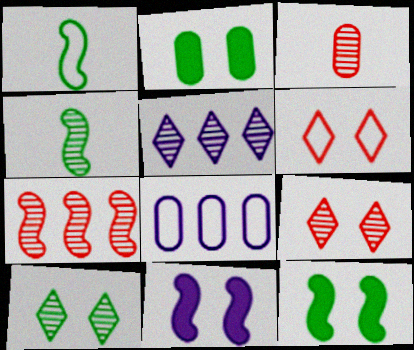[[1, 6, 8], 
[1, 7, 11], 
[2, 3, 8], 
[3, 7, 9]]